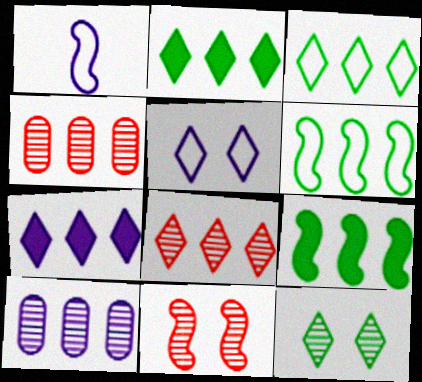[[1, 9, 11], 
[3, 7, 8], 
[4, 6, 7]]